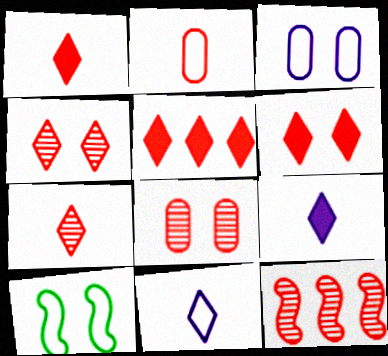[[1, 5, 6], 
[2, 6, 12], 
[7, 8, 12]]